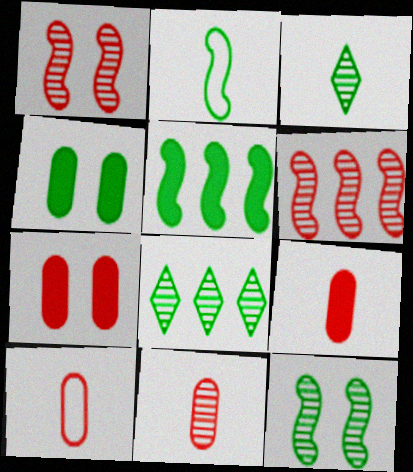[[2, 4, 8], 
[2, 5, 12], 
[9, 10, 11]]